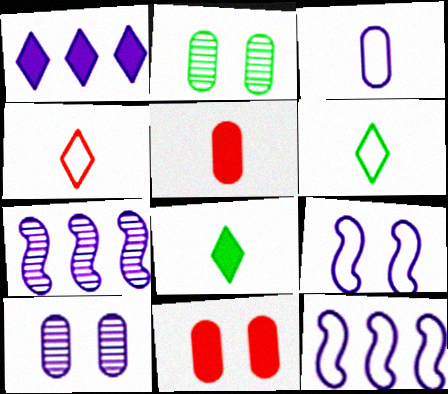[[6, 7, 11]]